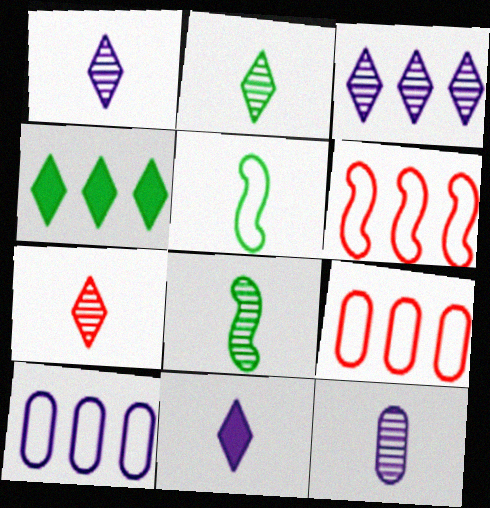[[1, 2, 7], 
[7, 8, 12]]